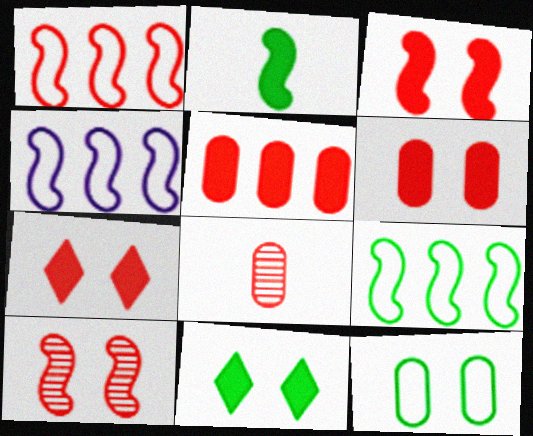[[1, 4, 9], 
[1, 7, 8], 
[2, 4, 10], 
[3, 6, 7], 
[4, 8, 11]]